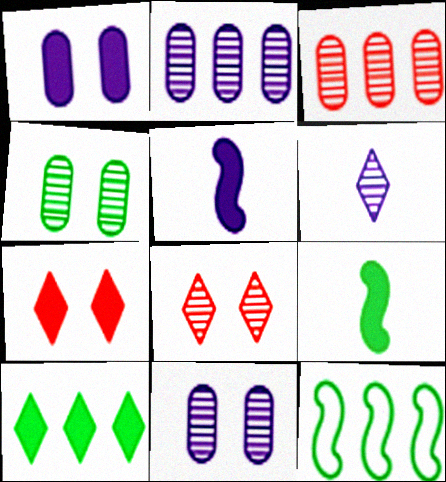[]